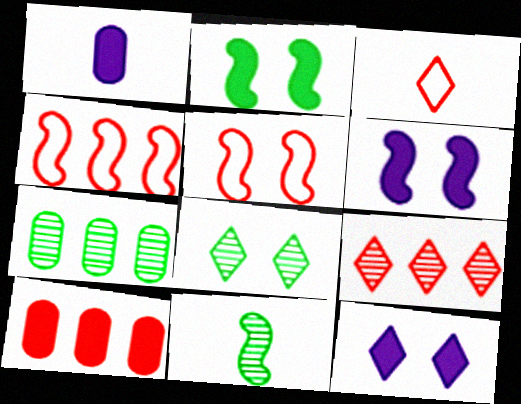[[1, 3, 11], 
[1, 4, 8], 
[3, 6, 7], 
[4, 6, 11], 
[4, 9, 10], 
[7, 8, 11]]